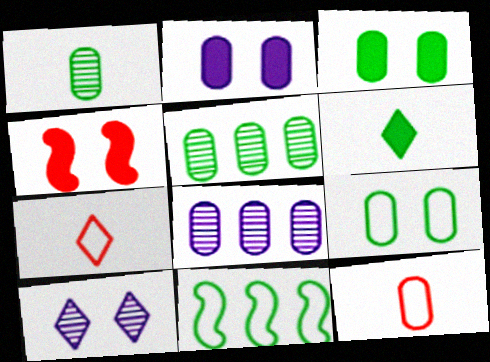[[2, 5, 12], 
[3, 8, 12], 
[4, 9, 10]]